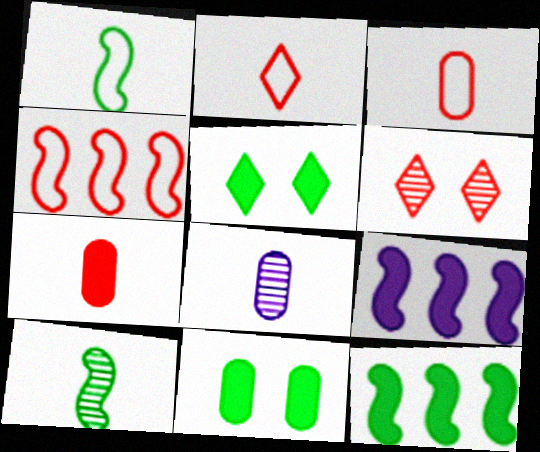[[4, 5, 8], 
[4, 6, 7], 
[5, 7, 9]]